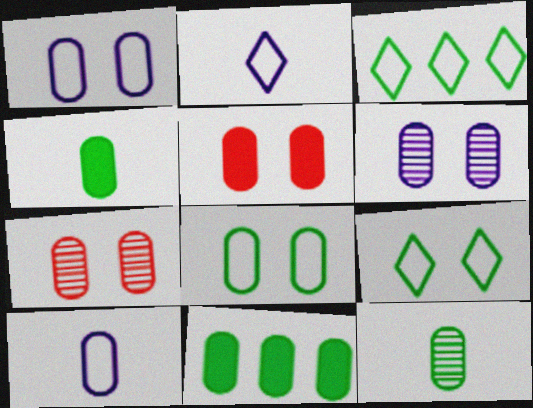[[5, 6, 8], 
[7, 10, 11], 
[8, 11, 12]]